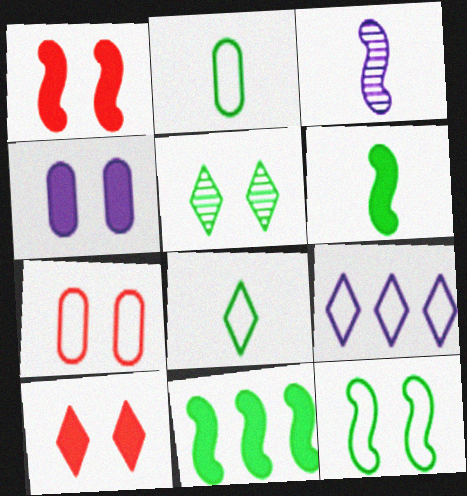[[2, 5, 11], 
[3, 4, 9]]